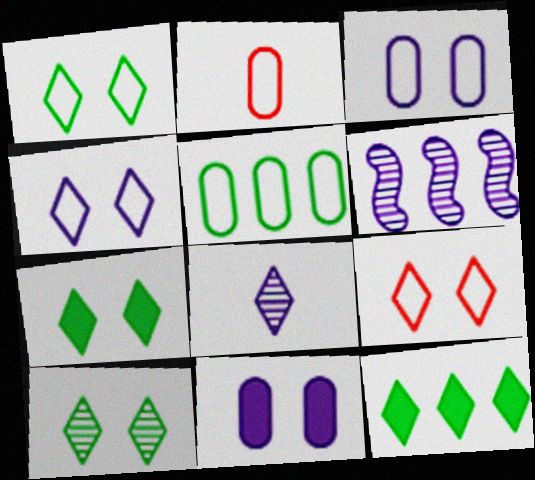[[1, 4, 9], 
[1, 7, 10], 
[2, 3, 5], 
[2, 6, 7], 
[8, 9, 12]]